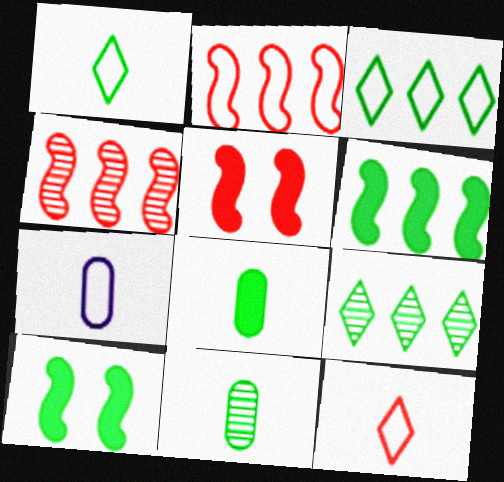[[3, 10, 11], 
[5, 7, 9]]